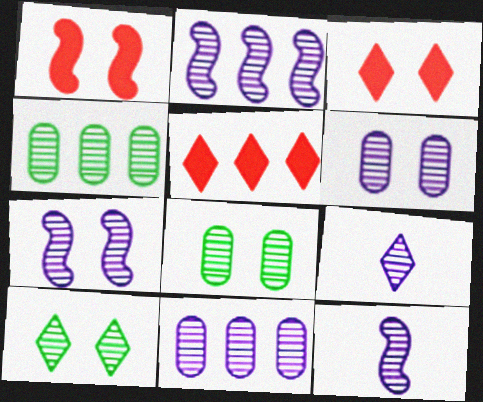[[2, 6, 9], 
[2, 7, 12], 
[7, 9, 11]]